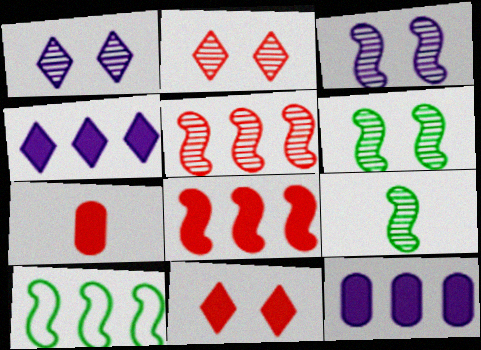[[1, 7, 10], 
[3, 5, 9], 
[7, 8, 11]]